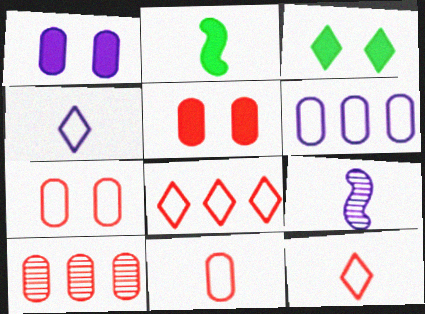[[5, 10, 11]]